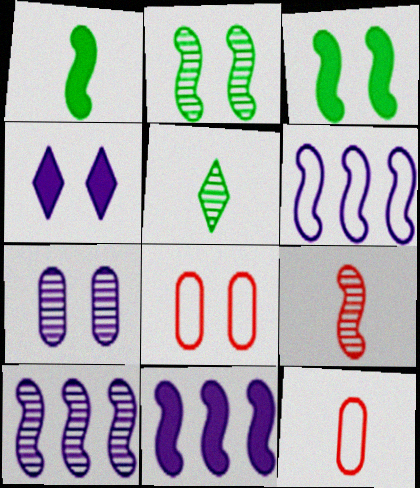[[2, 4, 8], 
[2, 9, 10], 
[3, 6, 9], 
[5, 8, 11], 
[6, 10, 11]]